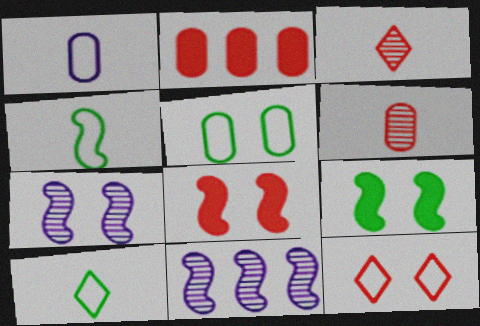[[2, 7, 10], 
[4, 8, 11]]